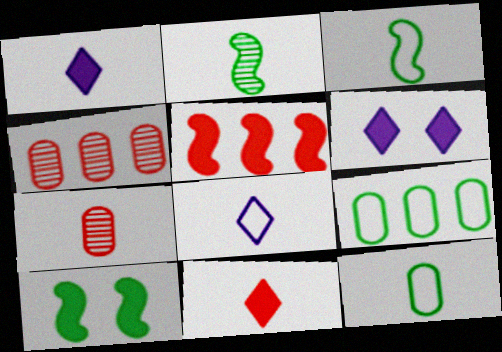[[1, 3, 7], 
[3, 4, 6], 
[4, 8, 10]]